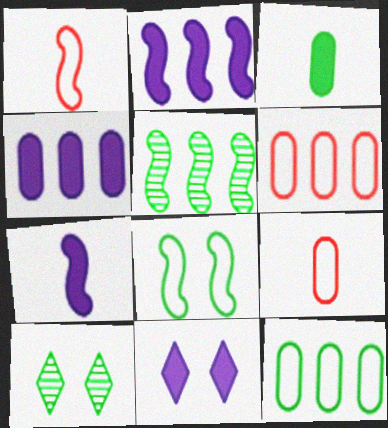[[1, 4, 10], 
[2, 9, 10], 
[4, 7, 11], 
[5, 9, 11], 
[6, 7, 10]]